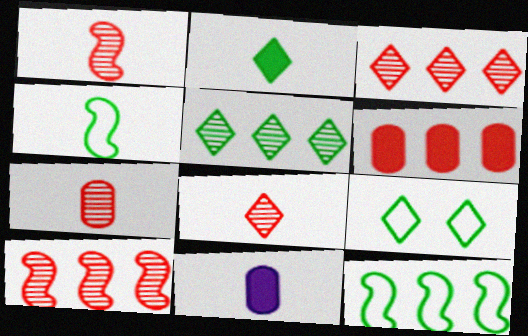[[1, 7, 8], 
[2, 5, 9], 
[4, 8, 11], 
[9, 10, 11]]